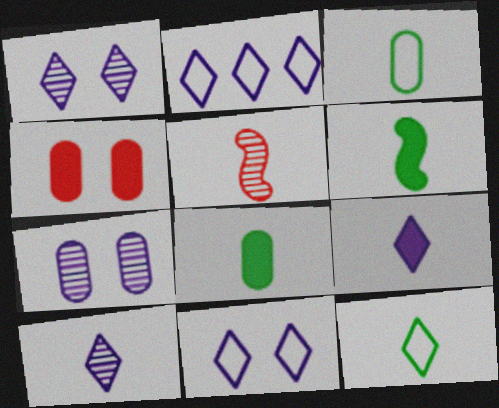[[1, 2, 9], 
[3, 5, 9]]